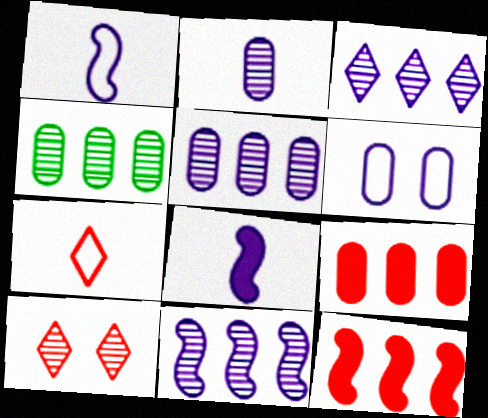[[3, 5, 11], 
[3, 6, 8]]